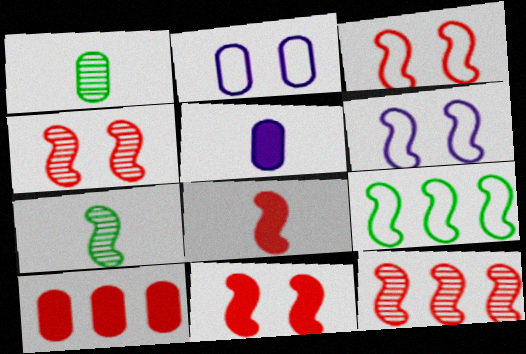[[1, 2, 10], 
[3, 4, 11], 
[3, 8, 12]]